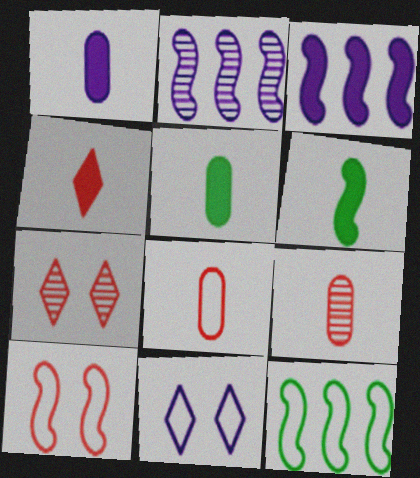[[1, 2, 11], 
[1, 4, 6], 
[1, 7, 12], 
[2, 6, 10], 
[8, 11, 12]]